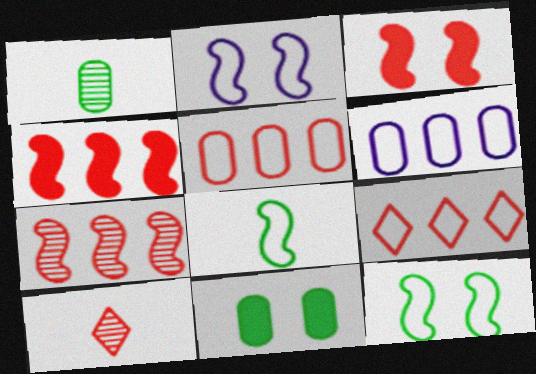[[3, 5, 10]]